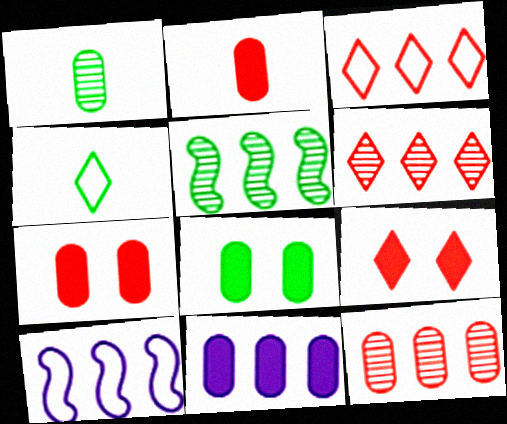[[1, 9, 10], 
[2, 8, 11], 
[3, 5, 11], 
[4, 5, 8]]